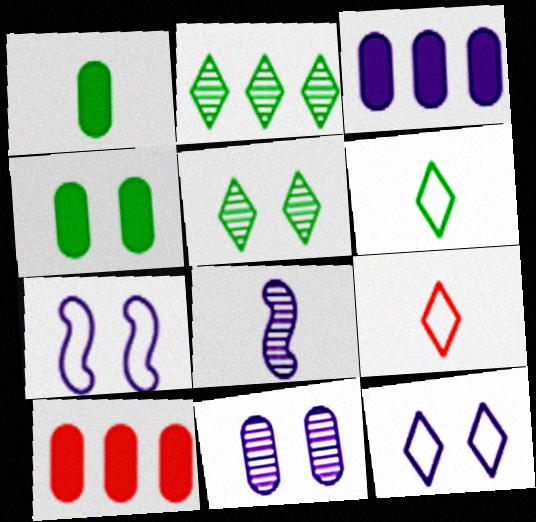[[1, 8, 9], 
[3, 8, 12]]